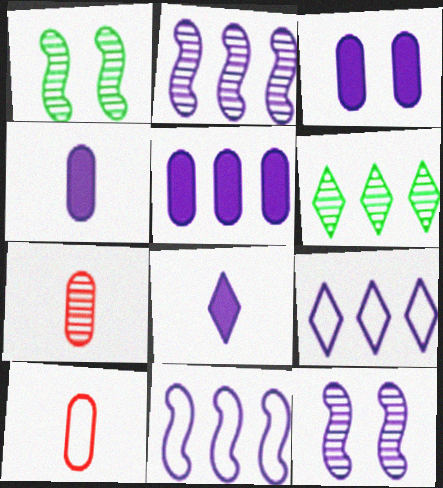[[2, 5, 9], 
[3, 4, 5], 
[4, 9, 12], 
[6, 7, 12]]